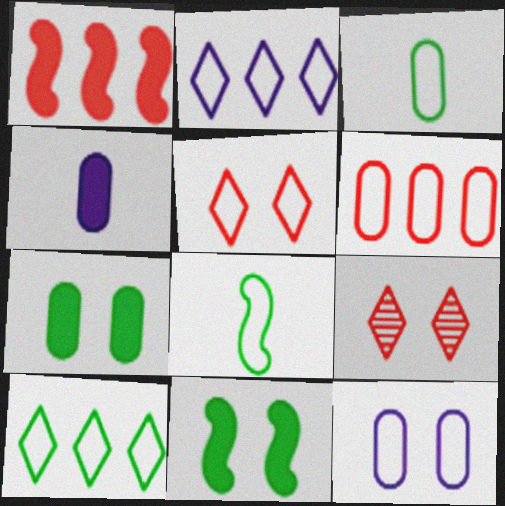[[3, 6, 12], 
[9, 11, 12]]